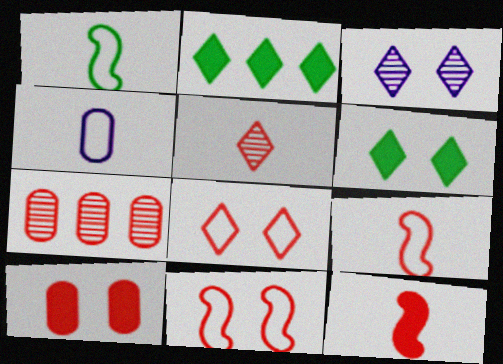[[3, 6, 8], 
[7, 8, 12]]